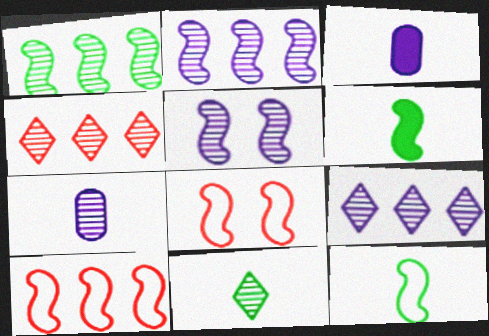[[2, 6, 8], 
[5, 6, 10], 
[5, 7, 9]]